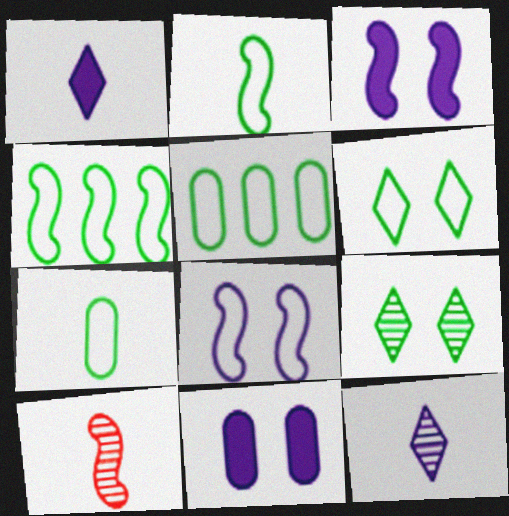[[1, 7, 10], 
[2, 5, 6], 
[3, 4, 10], 
[4, 6, 7]]